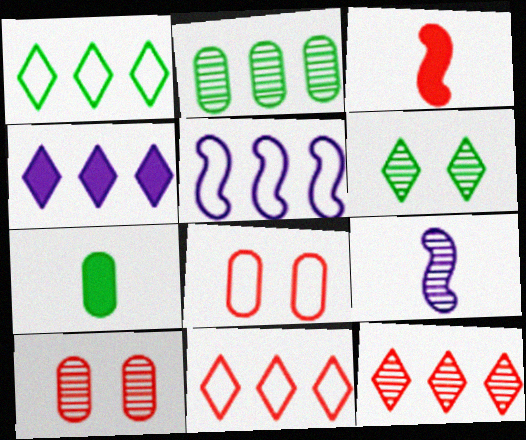[[1, 4, 12], 
[3, 8, 12], 
[3, 10, 11]]